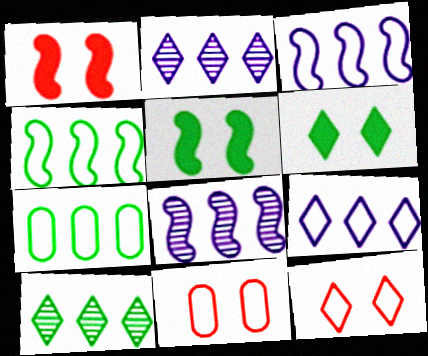[]